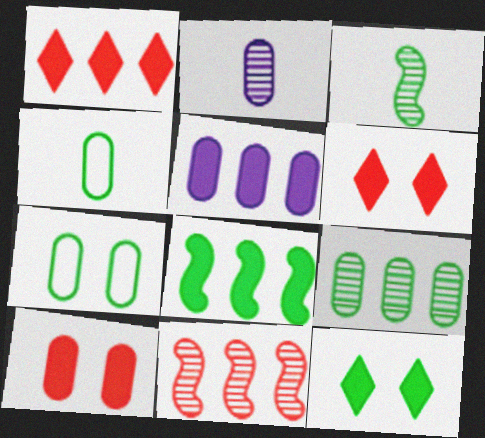[[1, 5, 8]]